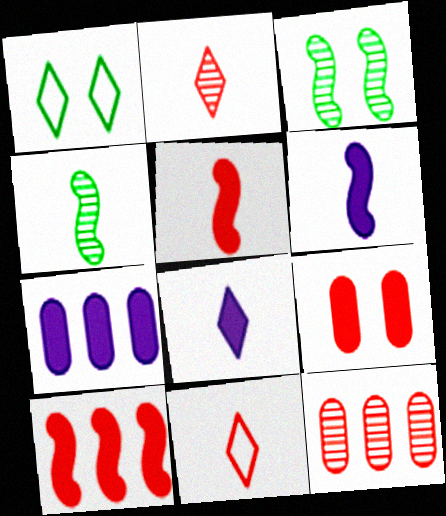[[1, 6, 12], 
[3, 7, 11]]